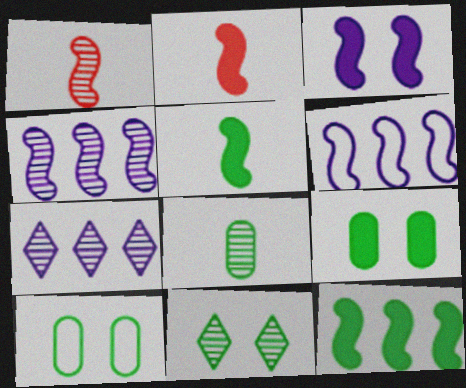[[2, 3, 12], 
[2, 7, 10]]